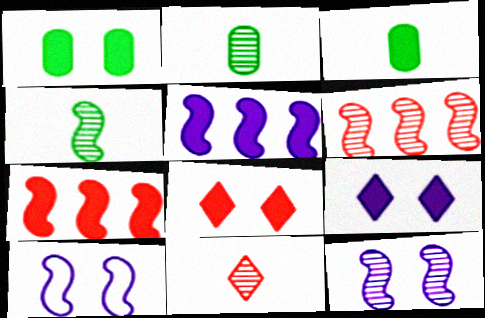[[3, 5, 8], 
[3, 7, 9], 
[4, 6, 12], 
[4, 7, 10]]